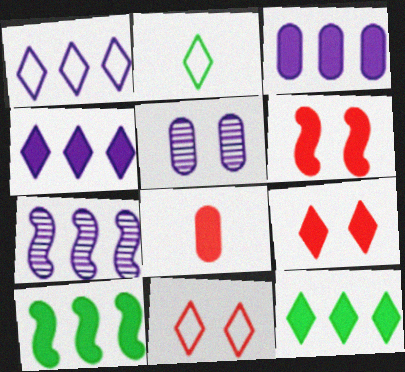[[1, 2, 11], 
[1, 3, 7]]